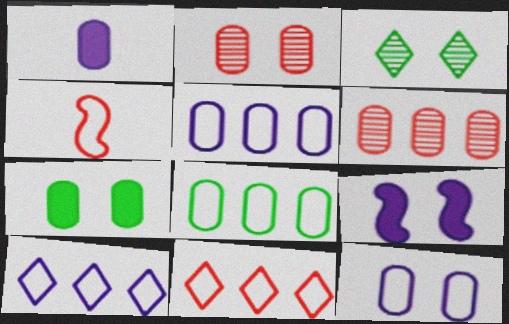[[1, 2, 8], 
[2, 7, 12]]